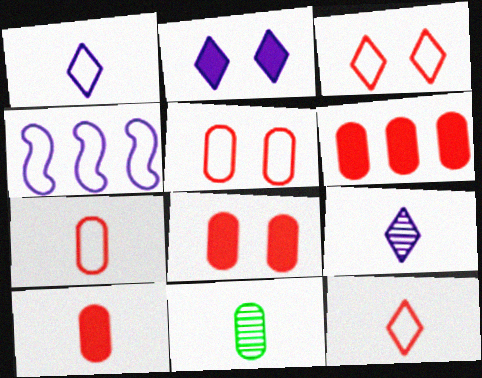[[6, 8, 10]]